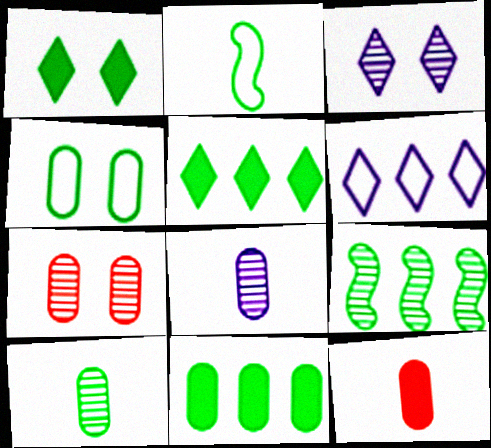[[4, 10, 11]]